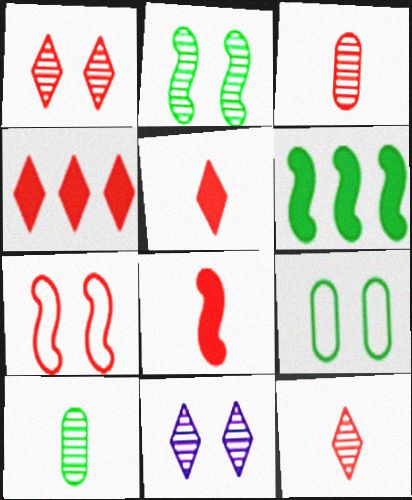[[3, 4, 7]]